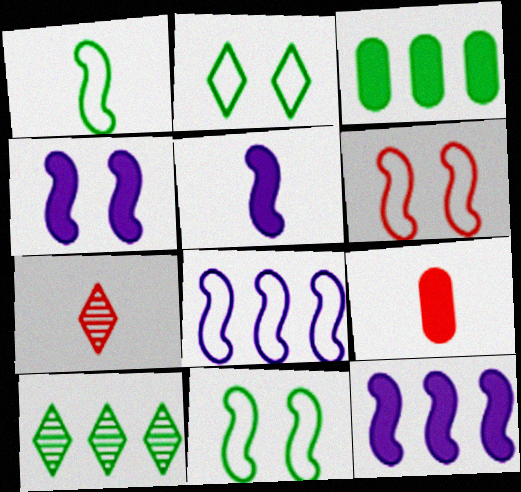[[1, 6, 8], 
[4, 5, 12]]